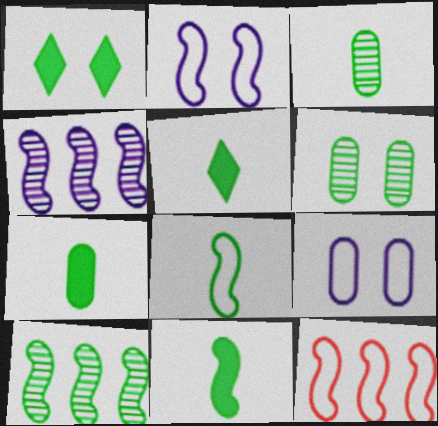[[2, 8, 12], 
[3, 5, 8], 
[5, 7, 11]]